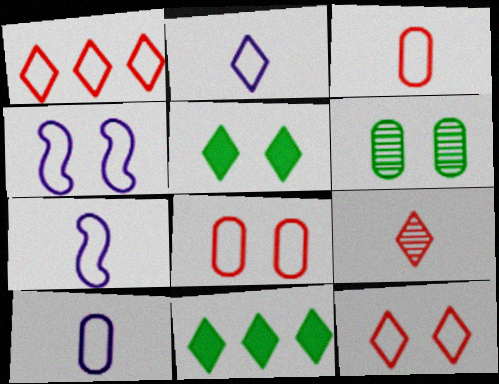[[2, 7, 10]]